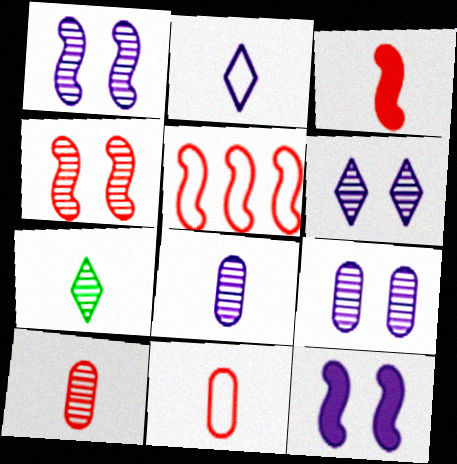[[1, 6, 9], 
[3, 4, 5]]